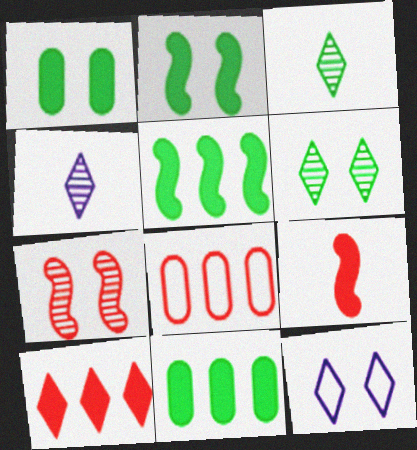[[1, 7, 12], 
[2, 4, 8], 
[3, 10, 12]]